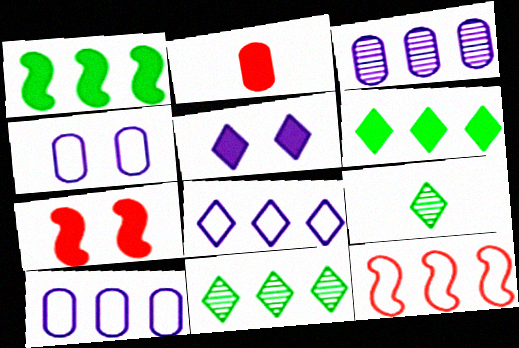[[1, 2, 5], 
[3, 6, 12], 
[7, 9, 10]]